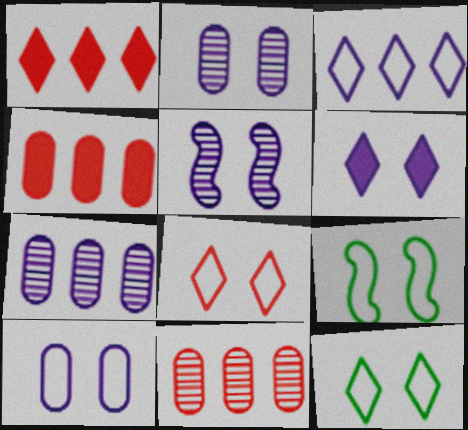[[5, 6, 10], 
[8, 9, 10]]